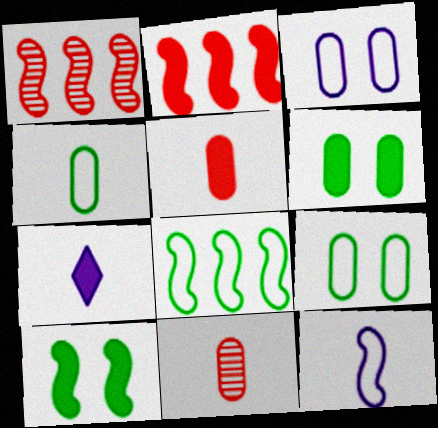[[1, 7, 9], 
[1, 10, 12], 
[2, 6, 7]]